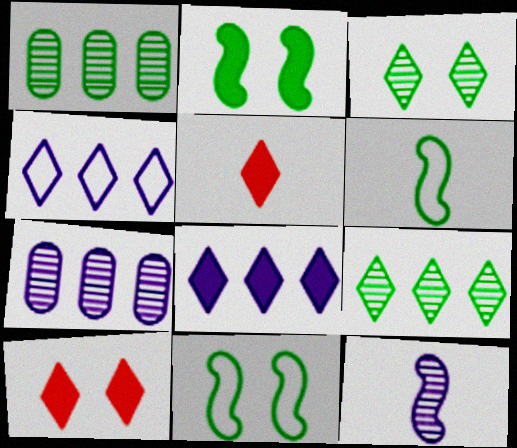[[3, 4, 5], 
[5, 7, 11], 
[6, 7, 10]]